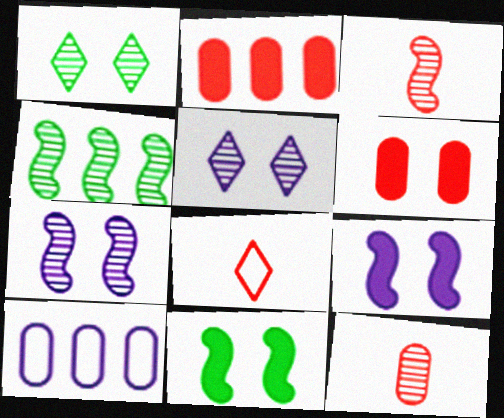[[3, 4, 7], 
[4, 5, 12]]